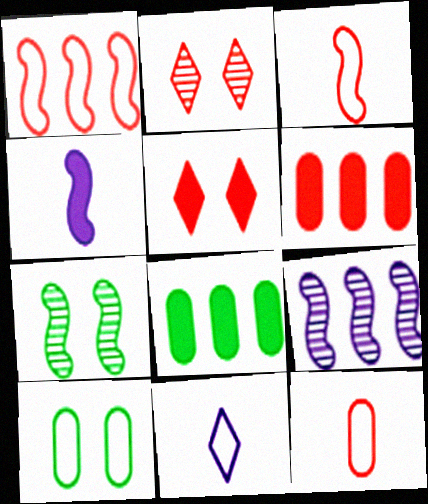[[1, 4, 7], 
[1, 10, 11], 
[2, 3, 6], 
[4, 5, 8], 
[6, 7, 11]]